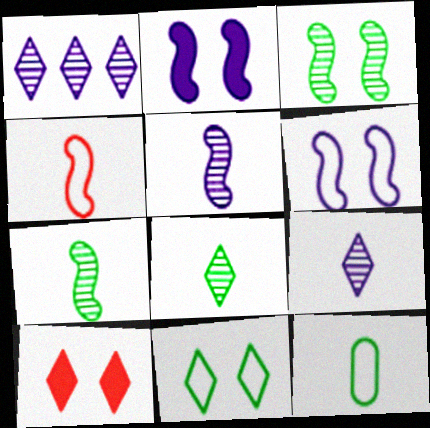[]